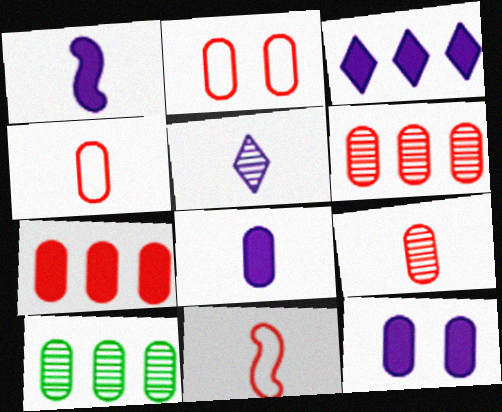[[1, 3, 12], 
[2, 7, 9], 
[2, 8, 10], 
[4, 10, 12]]